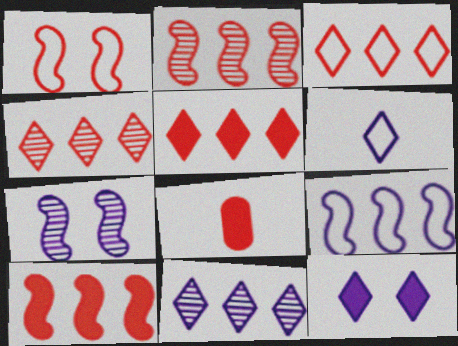[[1, 4, 8], 
[3, 4, 5], 
[6, 11, 12]]